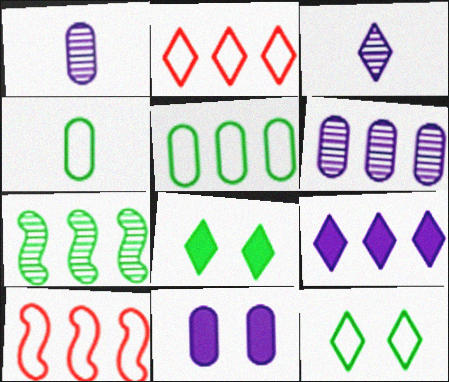[[1, 8, 10], 
[2, 3, 8], 
[4, 7, 8]]